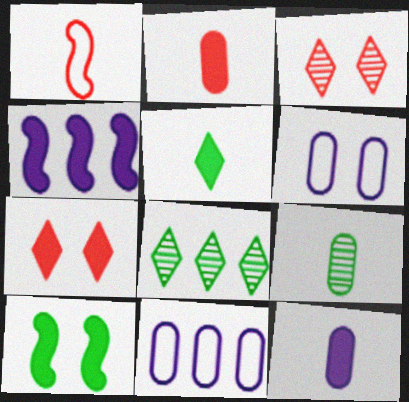[[3, 6, 10]]